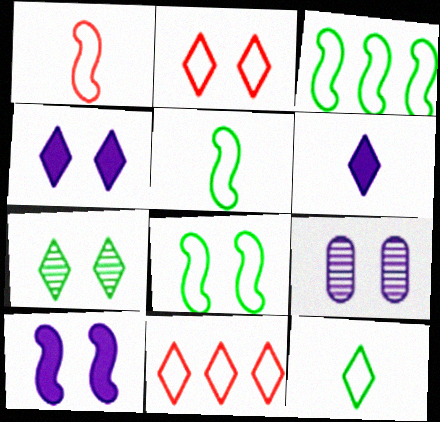[[2, 4, 7], 
[3, 5, 8], 
[6, 7, 11]]